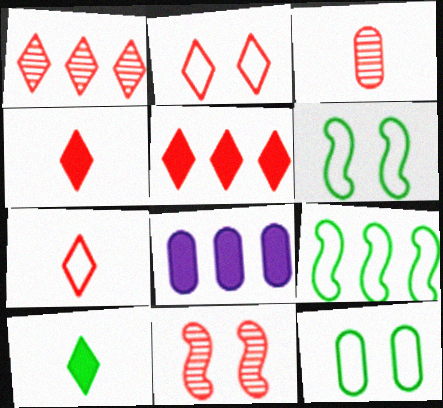[[1, 2, 4], 
[1, 3, 11], 
[1, 8, 9], 
[3, 8, 12]]